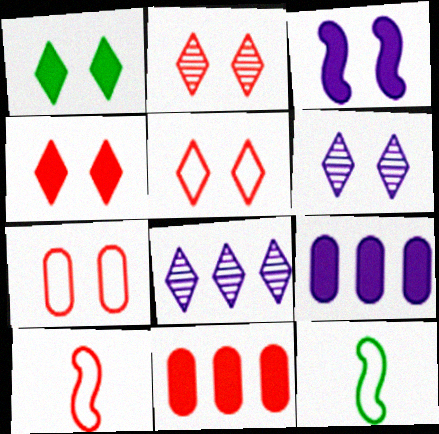[[1, 5, 6], 
[2, 4, 5], 
[2, 9, 12], 
[2, 10, 11], 
[6, 11, 12]]